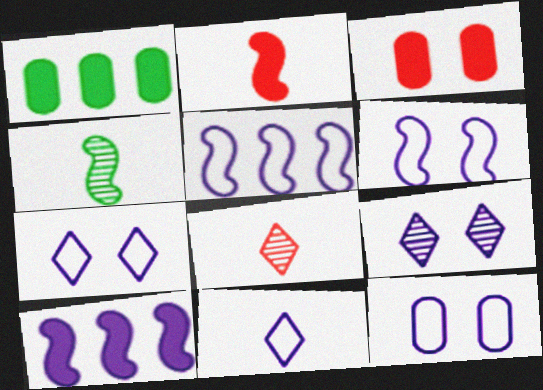[[1, 6, 8], 
[5, 11, 12], 
[6, 7, 12]]